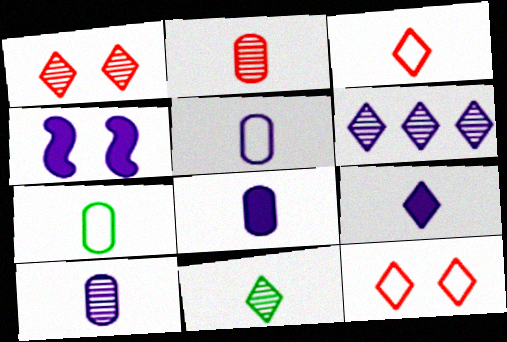[[1, 6, 11], 
[2, 7, 8], 
[3, 9, 11], 
[4, 5, 6], 
[5, 8, 10]]